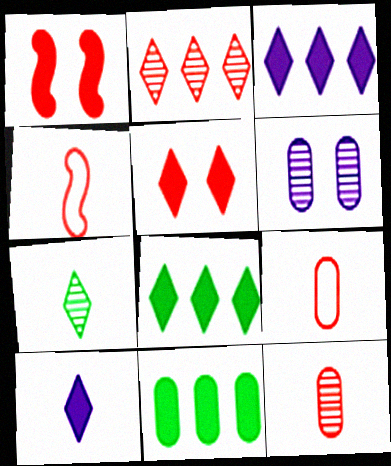[[1, 2, 9], 
[1, 10, 11], 
[4, 6, 8], 
[5, 8, 10], 
[6, 9, 11]]